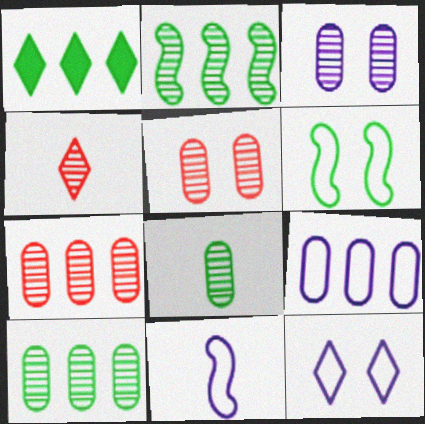[[1, 4, 12], 
[1, 5, 11], 
[1, 6, 8], 
[2, 3, 4], 
[3, 7, 8], 
[9, 11, 12]]